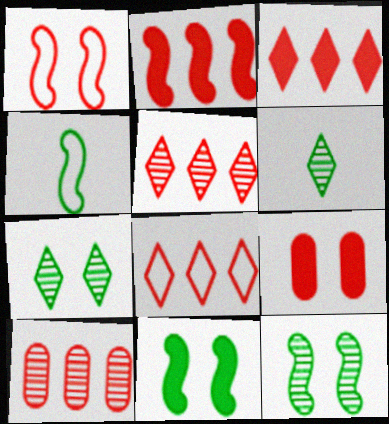[[2, 8, 10], 
[3, 5, 8]]